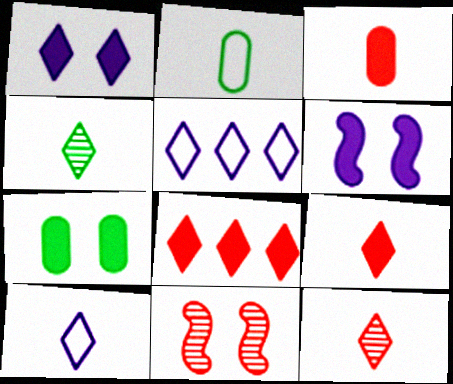[[4, 9, 10]]